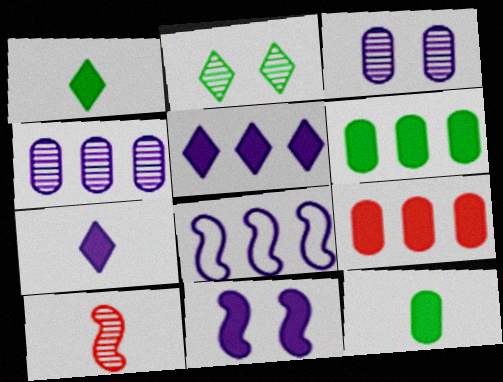[[1, 9, 11], 
[2, 4, 10], 
[3, 7, 8], 
[4, 5, 8]]